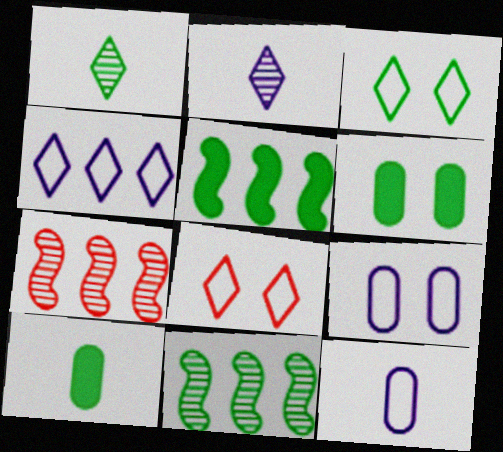[[3, 10, 11]]